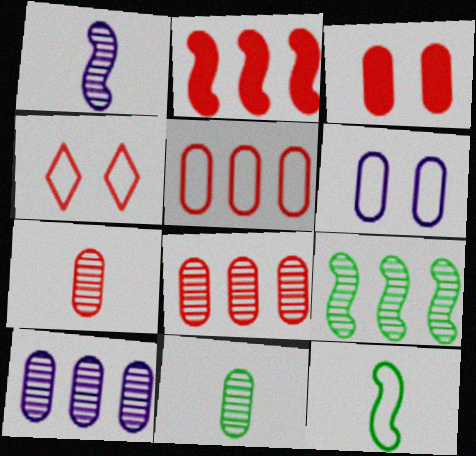[[2, 4, 7], 
[3, 5, 7]]